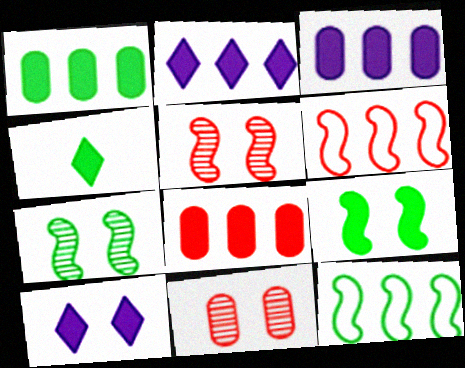[[1, 3, 8], 
[1, 4, 9]]